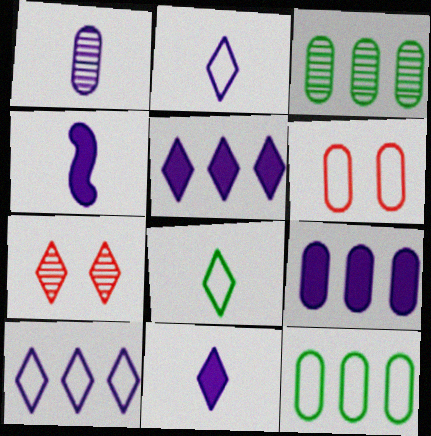[[1, 2, 4], 
[4, 7, 12], 
[5, 7, 8]]